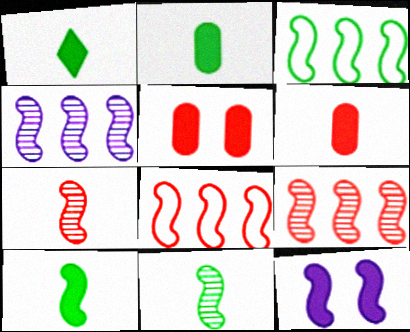[[1, 2, 10], 
[3, 7, 12], 
[8, 11, 12]]